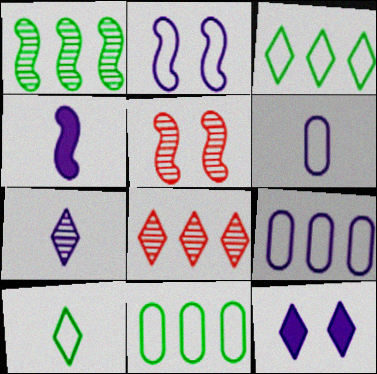[[4, 6, 7], 
[8, 10, 12]]